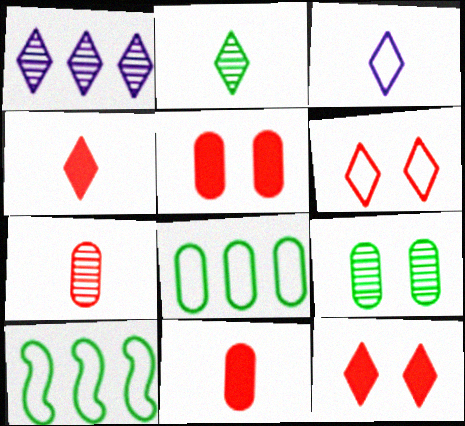[[2, 3, 4]]